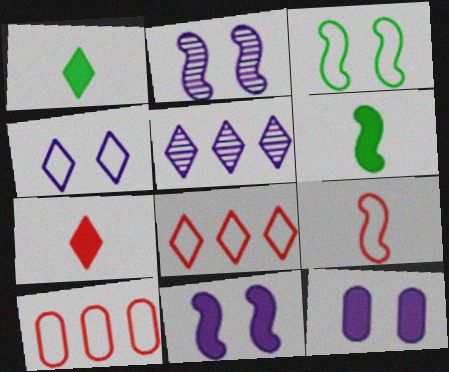[[1, 2, 10], 
[2, 4, 12]]